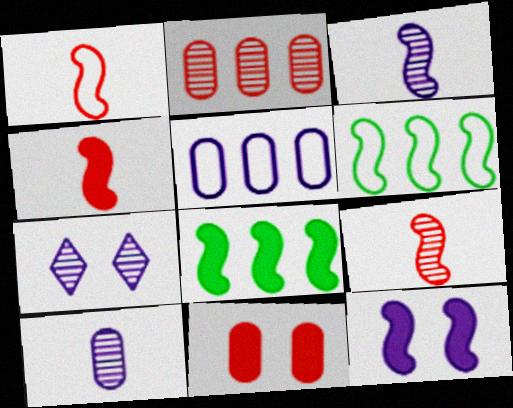[[1, 4, 9], 
[4, 8, 12], 
[6, 9, 12]]